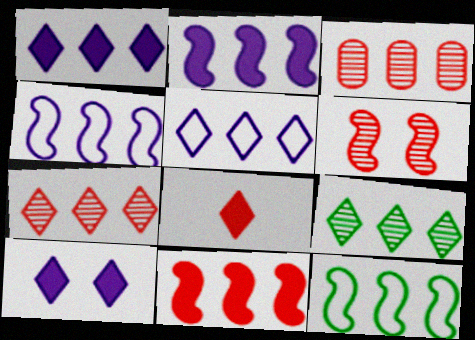[[1, 3, 12]]